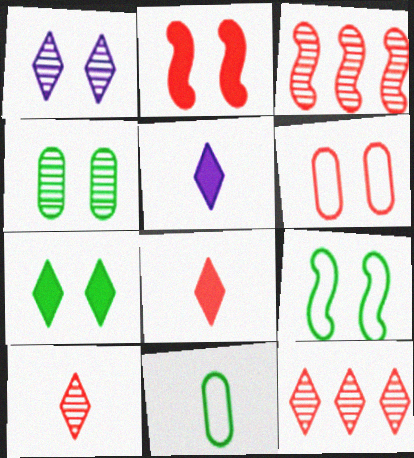[[3, 6, 8], 
[4, 7, 9]]